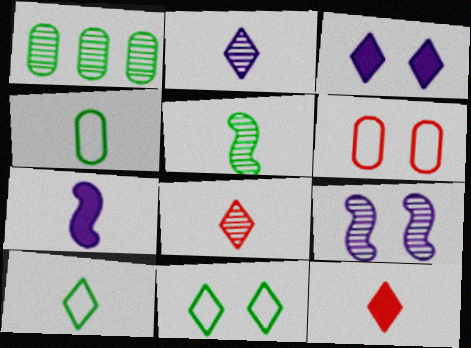[[1, 8, 9], 
[2, 10, 12], 
[4, 7, 8]]